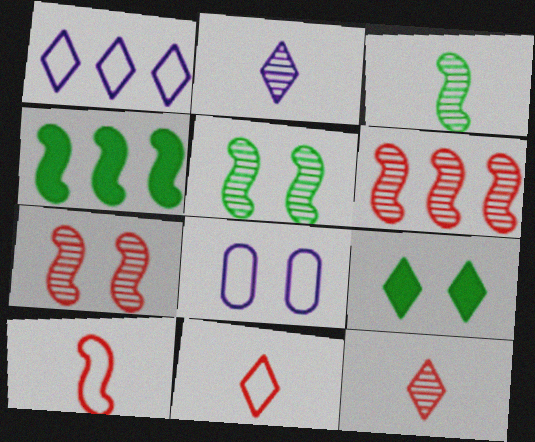[[1, 9, 12], 
[4, 8, 12], 
[7, 8, 9]]